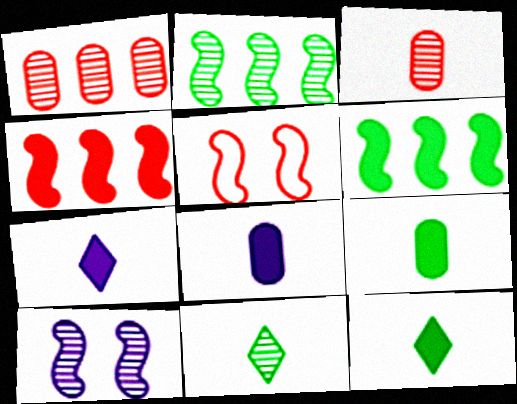[[1, 10, 11]]